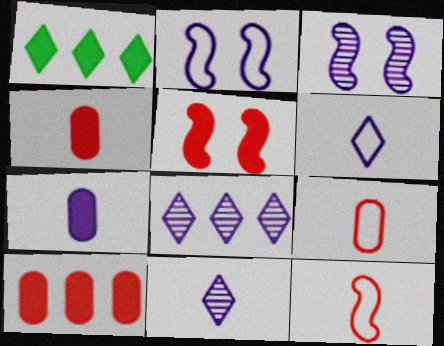[[1, 3, 9], 
[1, 5, 7], 
[2, 7, 8]]